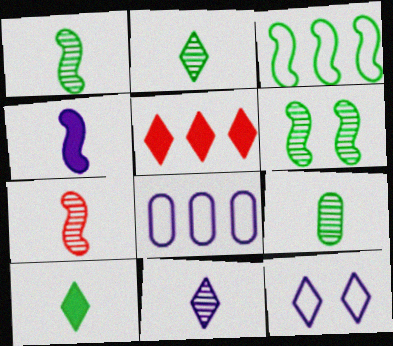[[1, 2, 9], 
[2, 5, 12], 
[7, 9, 11]]